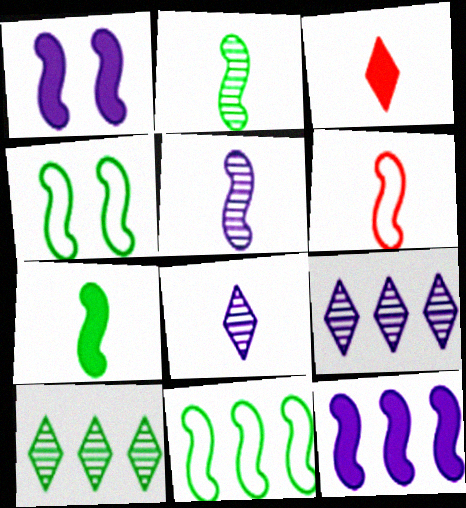[[5, 6, 7]]